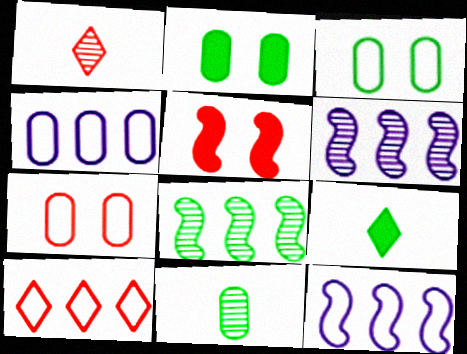[[1, 2, 12], 
[3, 8, 9], 
[6, 7, 9]]